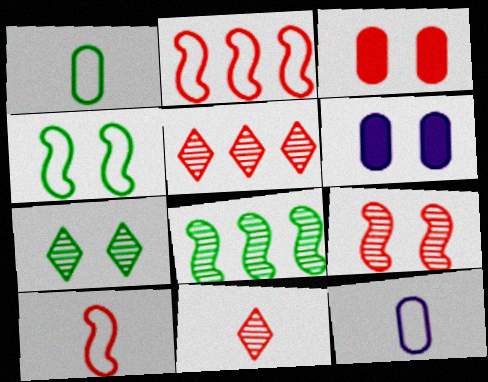[[2, 3, 11], 
[3, 5, 10]]